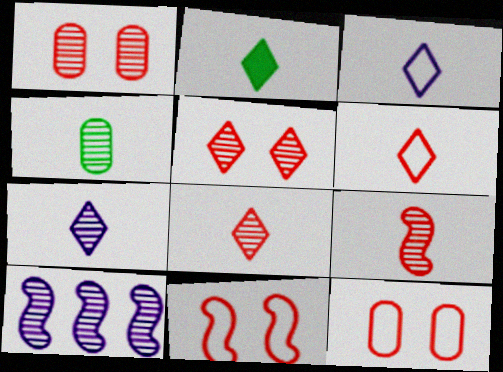[[2, 3, 8], 
[2, 6, 7], 
[2, 10, 12], 
[4, 5, 10], 
[4, 7, 9]]